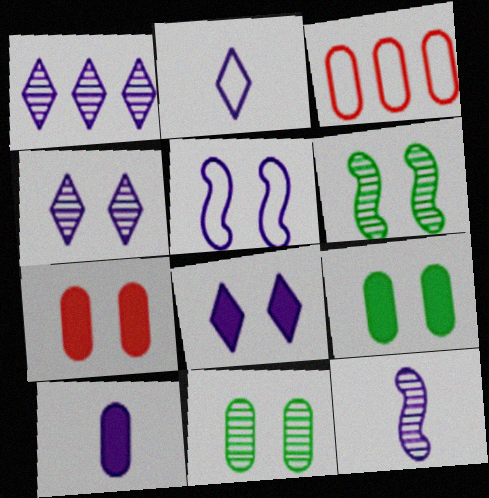[[1, 2, 8], 
[1, 5, 10], 
[2, 10, 12], 
[3, 10, 11]]